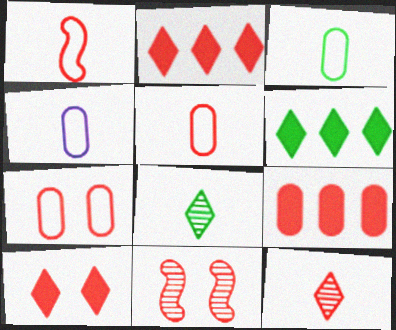[[2, 5, 11], 
[3, 4, 5], 
[4, 6, 11], 
[7, 10, 11]]